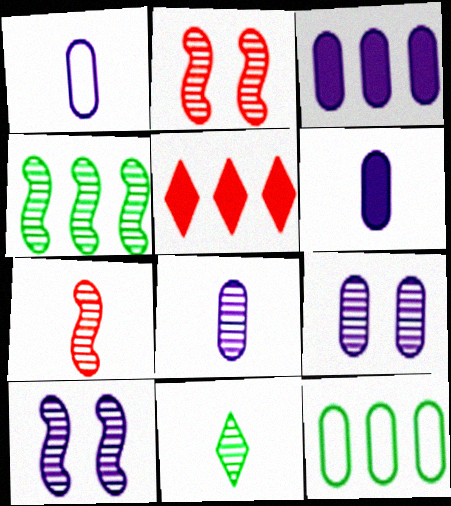[[1, 3, 9], 
[1, 6, 8], 
[4, 7, 10], 
[7, 8, 11]]